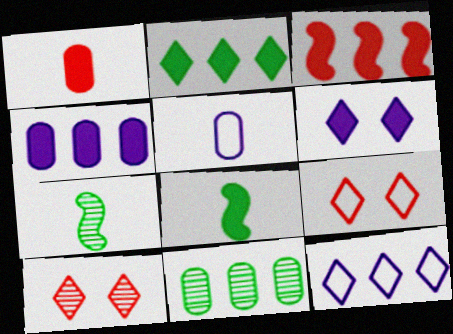[[2, 3, 4], 
[3, 11, 12], 
[4, 7, 9]]